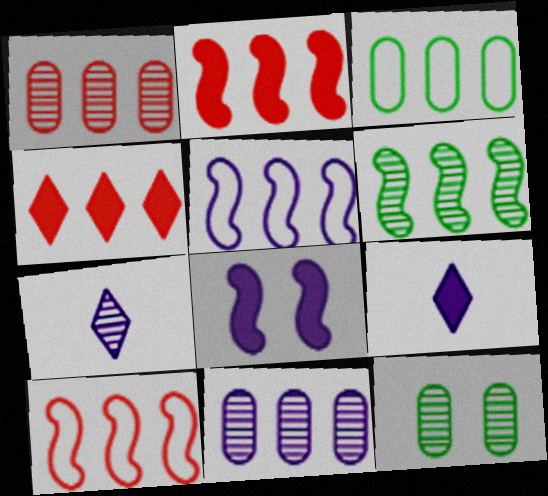[[1, 4, 10], 
[2, 5, 6], 
[9, 10, 12]]